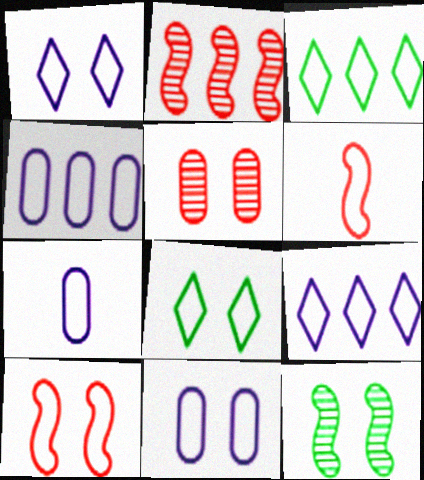[[3, 6, 11], 
[3, 7, 10], 
[4, 6, 8], 
[4, 7, 11], 
[8, 10, 11]]